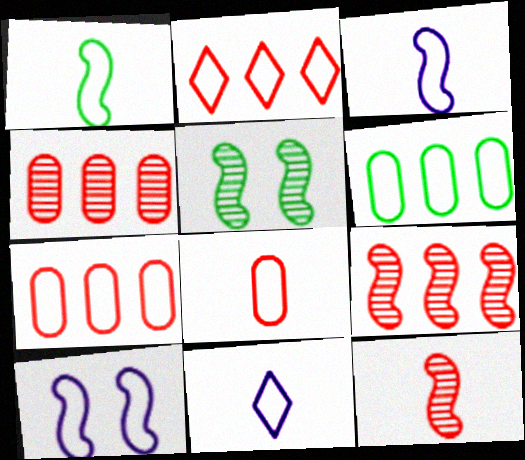[[1, 8, 11]]